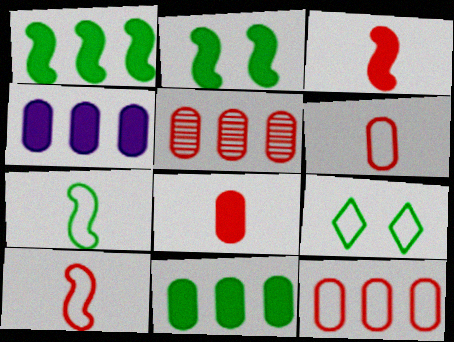[]